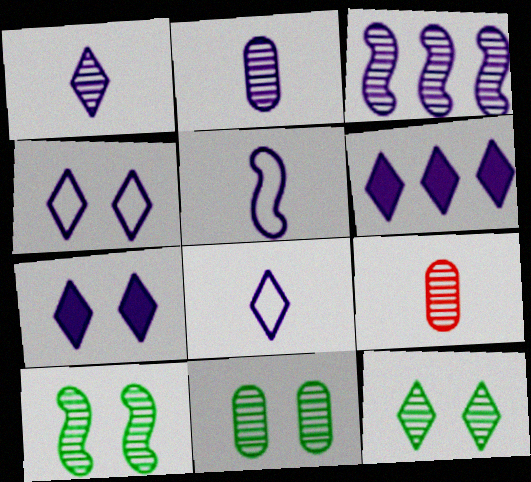[[1, 4, 6], 
[3, 9, 12], 
[10, 11, 12]]